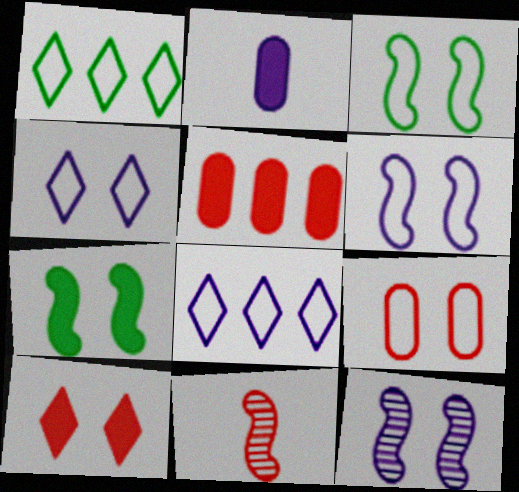[[2, 8, 12], 
[3, 4, 9]]